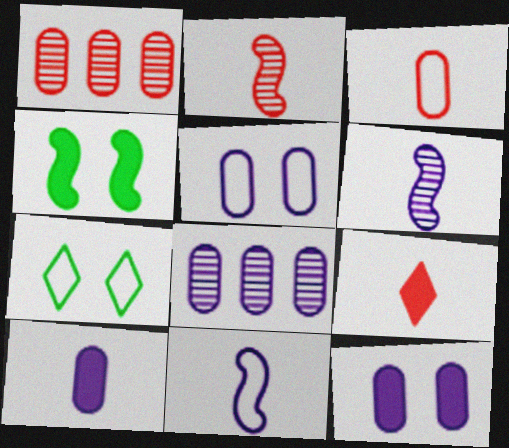[[2, 3, 9], 
[5, 8, 10]]